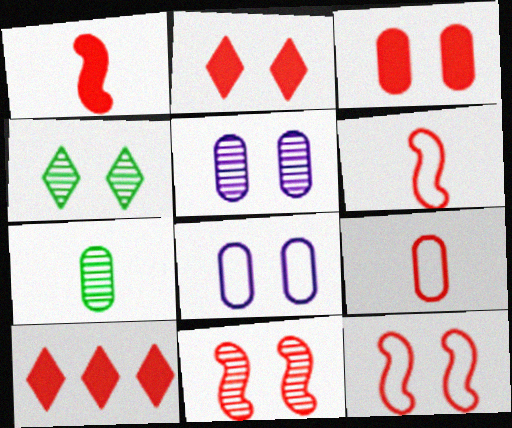[[1, 3, 10], 
[4, 5, 11], 
[9, 10, 11]]